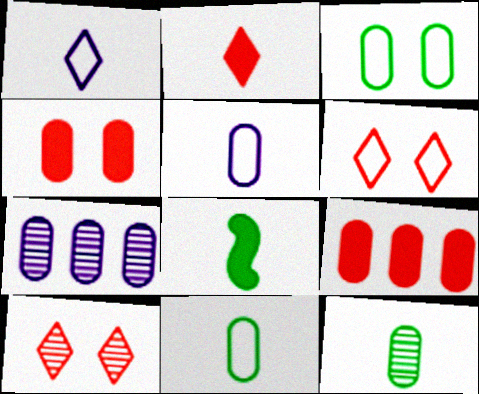[[4, 7, 11], 
[6, 7, 8]]